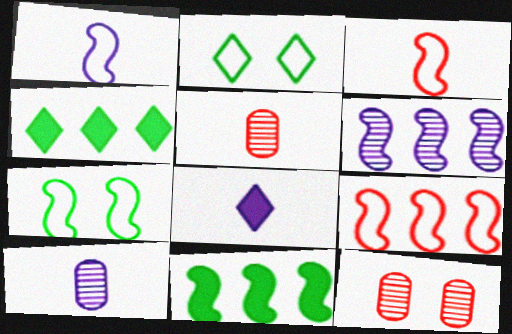[[1, 4, 12], 
[1, 7, 9], 
[1, 8, 10], 
[6, 9, 11]]